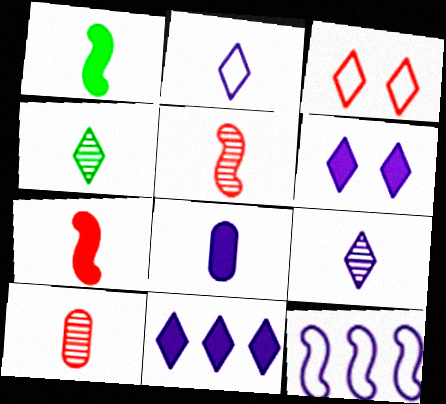[[1, 2, 10], 
[3, 4, 11]]